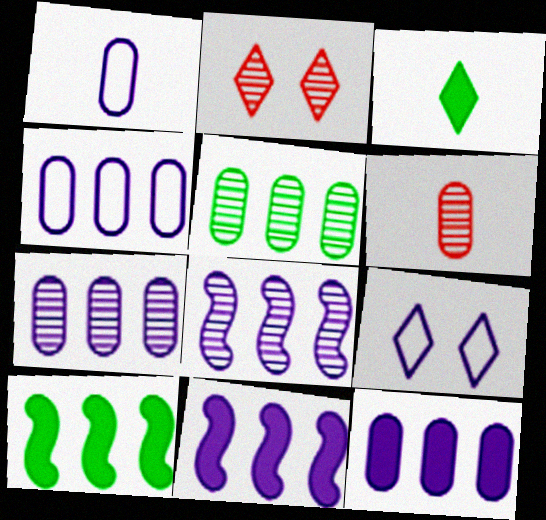[[1, 2, 10], 
[4, 7, 12], 
[6, 9, 10]]